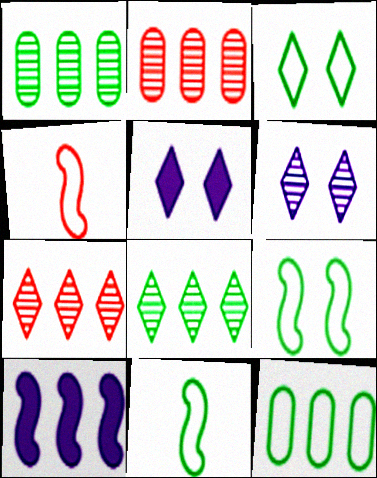[[1, 4, 5], 
[2, 5, 11], 
[3, 11, 12], 
[7, 10, 12]]